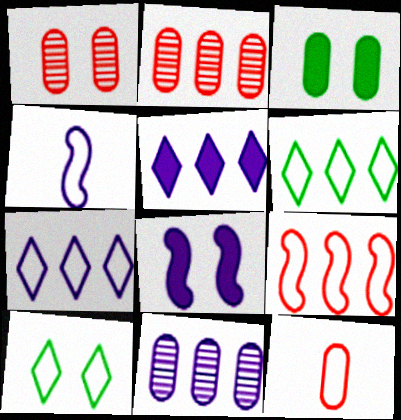[[1, 8, 10], 
[3, 11, 12]]